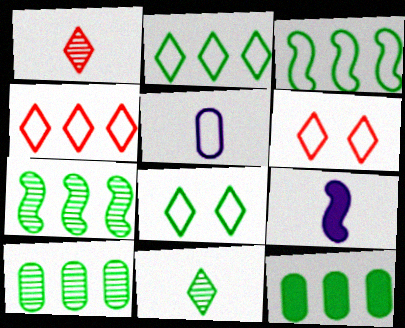[[2, 7, 12], 
[3, 5, 6], 
[6, 9, 10]]